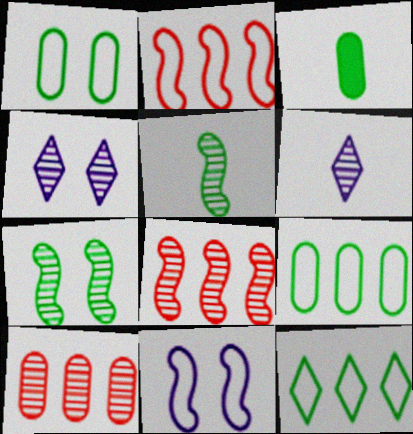[[2, 3, 4], 
[3, 7, 12], 
[4, 5, 10], 
[6, 7, 10]]